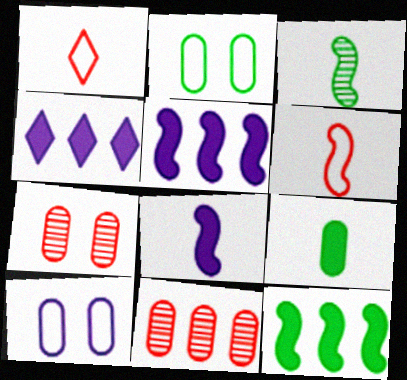[[3, 6, 8], 
[9, 10, 11]]